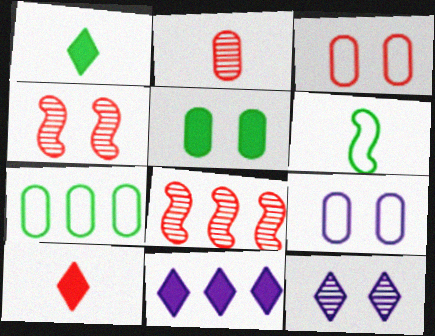[[1, 8, 9], 
[3, 8, 10], 
[7, 8, 11]]